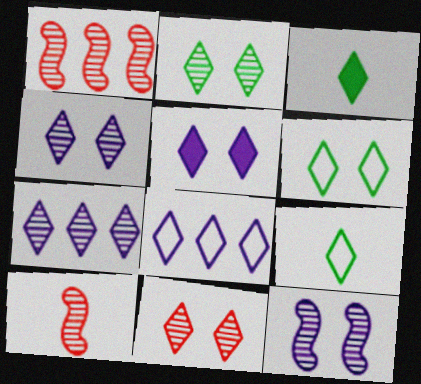[[2, 4, 11], 
[3, 8, 11], 
[5, 6, 11]]